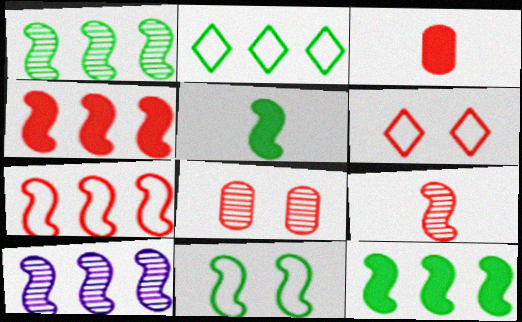[[1, 5, 11], 
[7, 10, 12]]